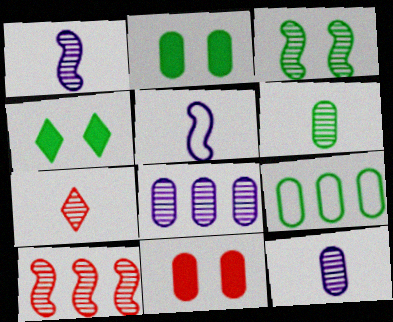[[1, 3, 10], 
[1, 6, 7], 
[2, 6, 9], 
[3, 7, 8], 
[9, 11, 12]]